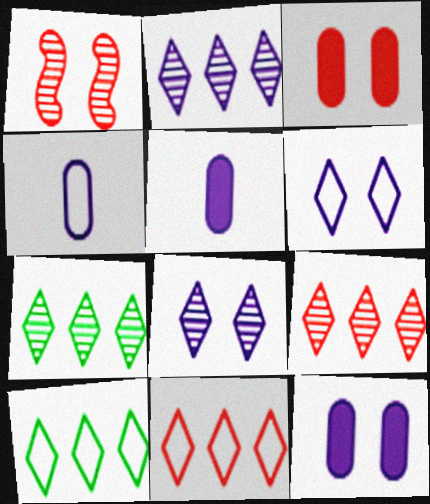[[1, 5, 10], 
[2, 7, 9]]